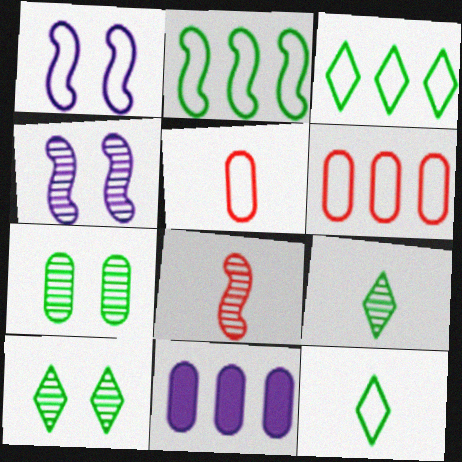[[1, 3, 5], 
[1, 6, 12], 
[5, 7, 11]]